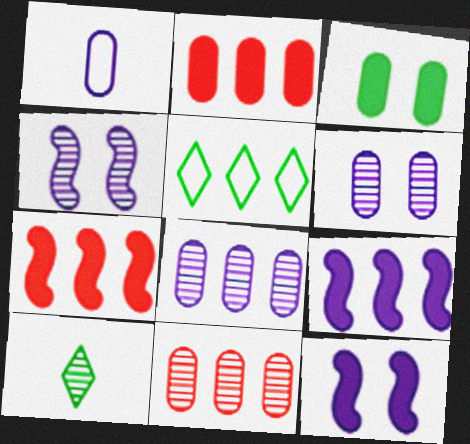[[1, 3, 11], 
[4, 10, 11], 
[5, 7, 8], 
[5, 9, 11]]